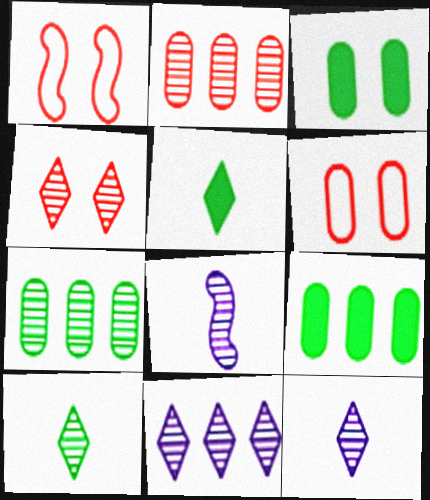[[1, 9, 12], 
[4, 7, 8], 
[4, 10, 11]]